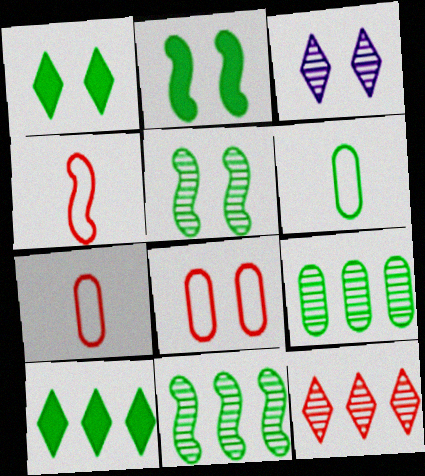[[1, 6, 11], 
[2, 3, 8], 
[5, 6, 10]]